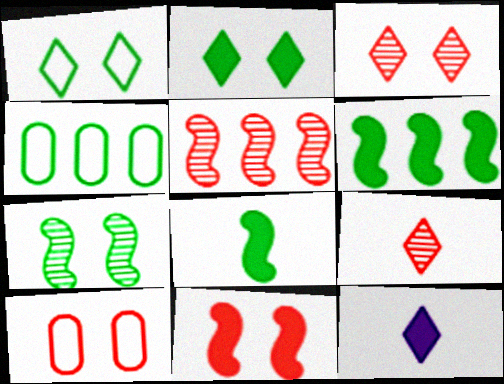[[3, 10, 11]]